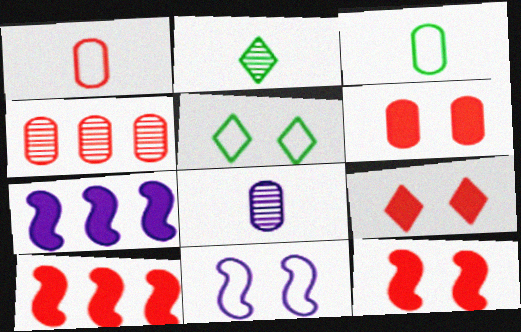[[1, 4, 6], 
[5, 8, 10], 
[6, 9, 12]]